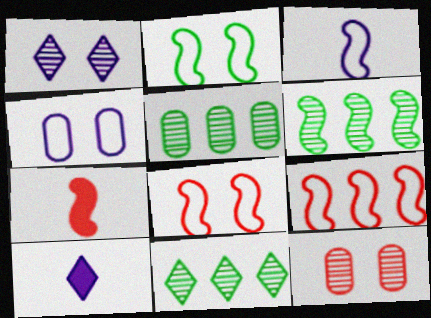[[2, 3, 9], 
[4, 7, 11], 
[5, 6, 11], 
[5, 8, 10]]